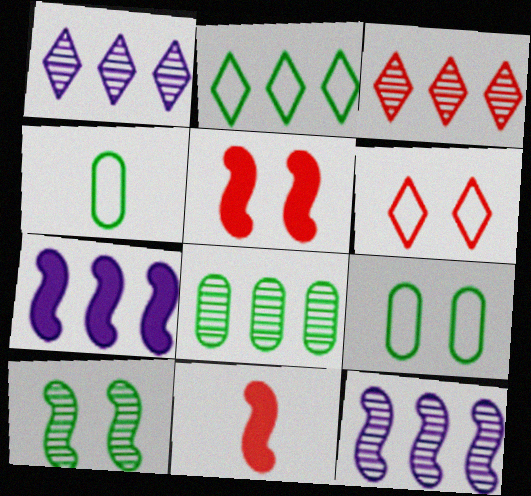[[1, 4, 5], 
[1, 9, 11], 
[3, 8, 12]]